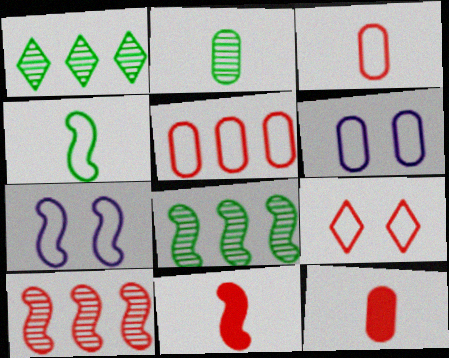[[1, 6, 11], 
[1, 7, 12], 
[7, 8, 11], 
[9, 10, 12]]